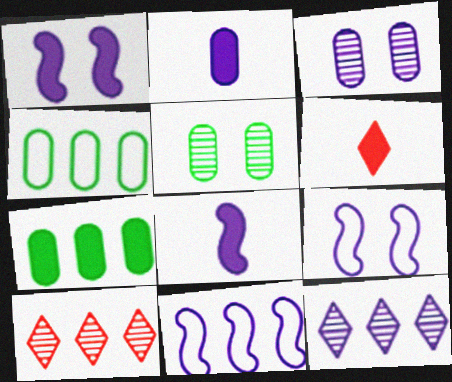[[1, 6, 7], 
[2, 9, 12], 
[5, 6, 11], 
[7, 10, 11]]